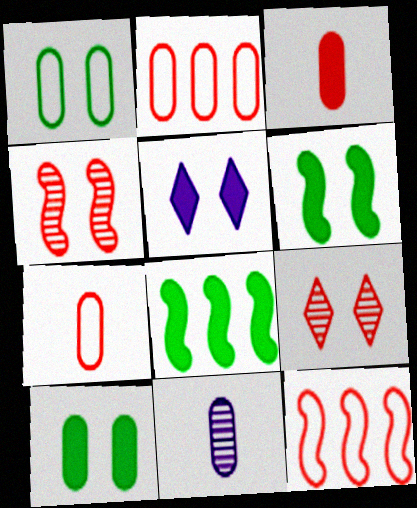[[1, 4, 5], 
[2, 10, 11], 
[3, 5, 8], 
[3, 9, 12]]